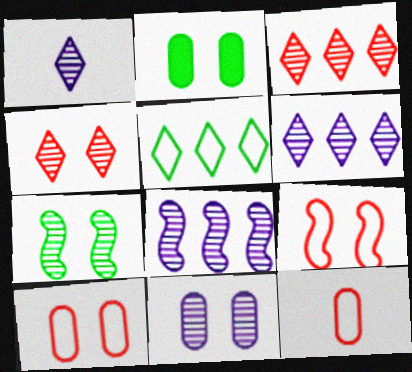[[1, 8, 11], 
[2, 10, 11], 
[4, 7, 11]]